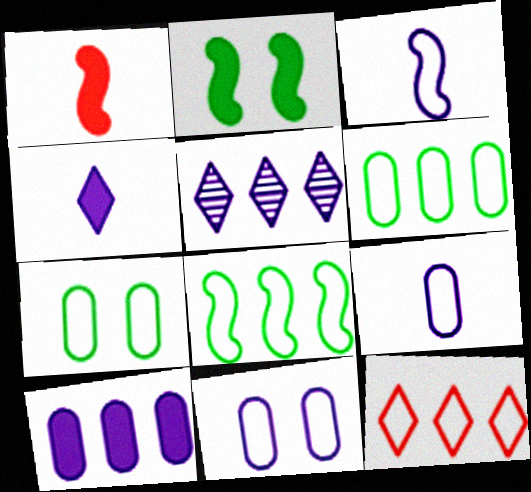[[1, 5, 7], 
[3, 7, 12]]